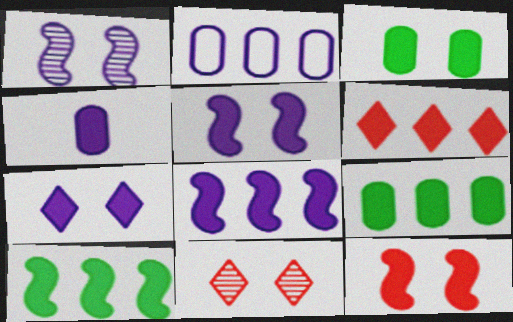[[3, 7, 12], 
[4, 7, 8], 
[6, 8, 9]]